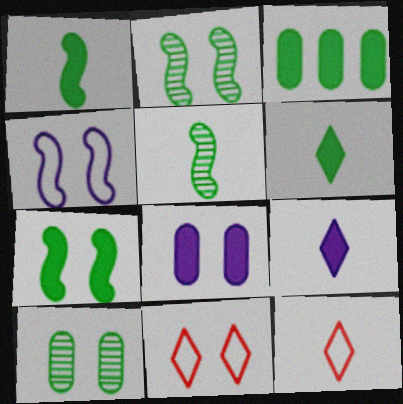[[2, 8, 11], 
[3, 6, 7]]